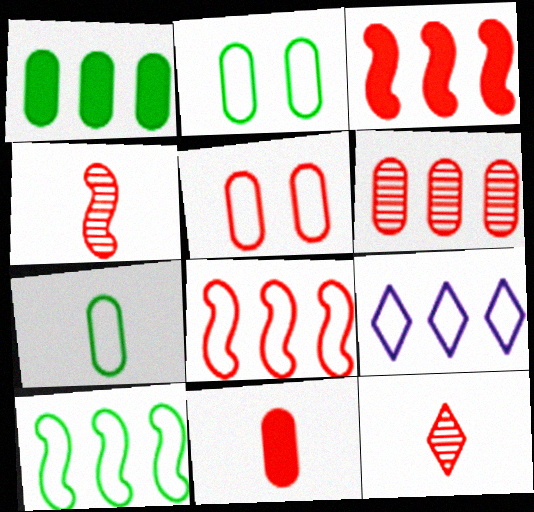[[3, 5, 12], 
[5, 6, 11]]